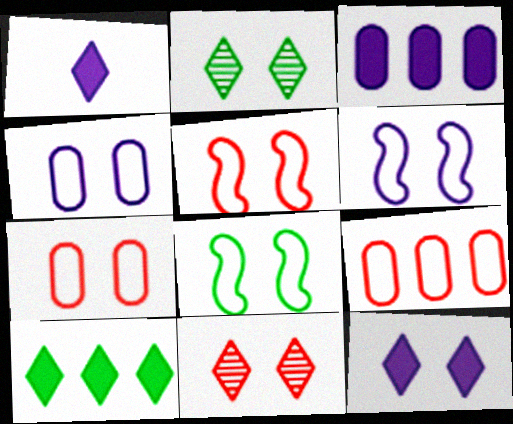[[5, 6, 8]]